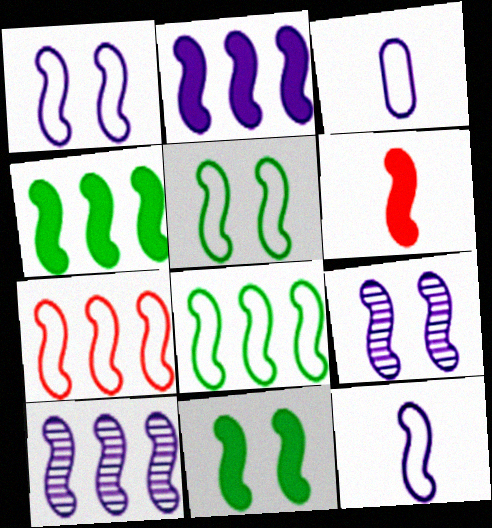[[2, 6, 11], 
[2, 9, 12], 
[4, 7, 10], 
[5, 6, 10], 
[5, 7, 12], 
[6, 8, 9]]